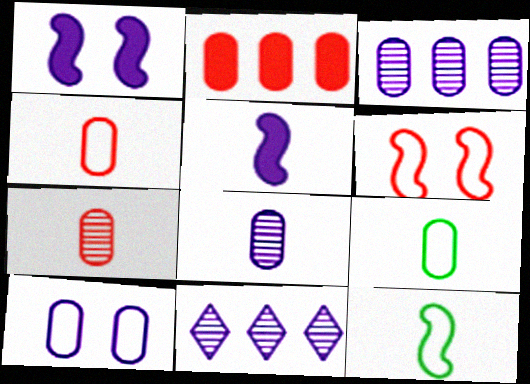[[5, 10, 11]]